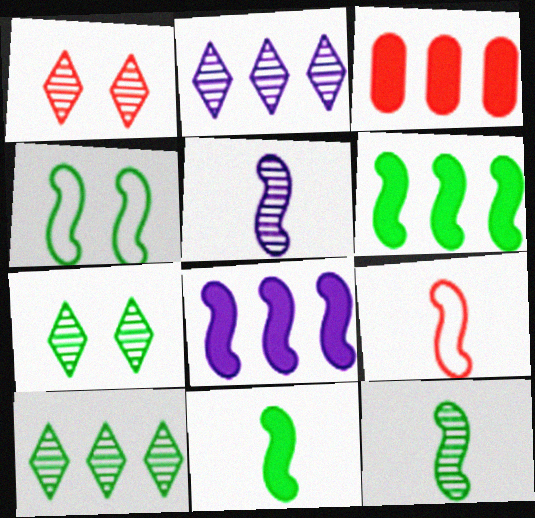[[1, 3, 9], 
[4, 6, 12], 
[5, 9, 11]]